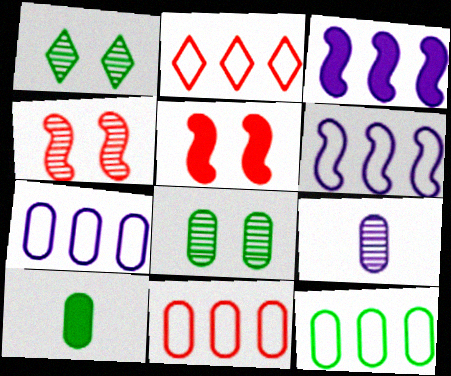[[2, 6, 12], 
[7, 11, 12], 
[8, 10, 12]]